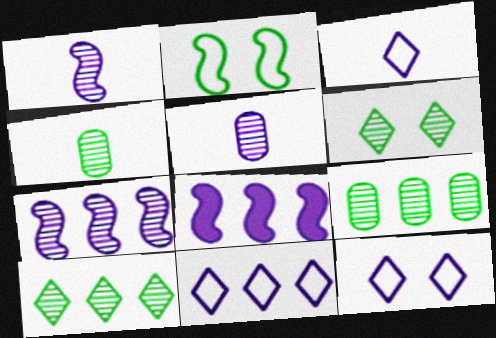[[3, 11, 12], 
[5, 8, 12]]